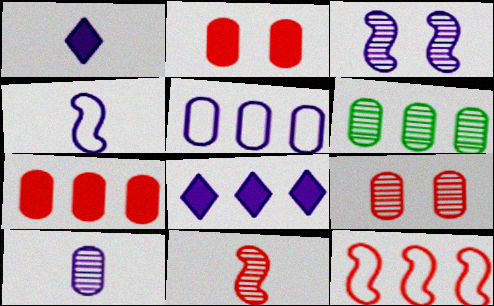[[1, 3, 5], 
[1, 4, 10], 
[5, 6, 7], 
[6, 8, 12], 
[6, 9, 10]]